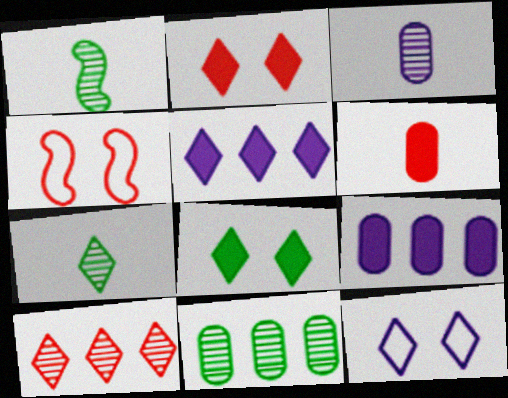[[4, 6, 10], 
[4, 7, 9]]